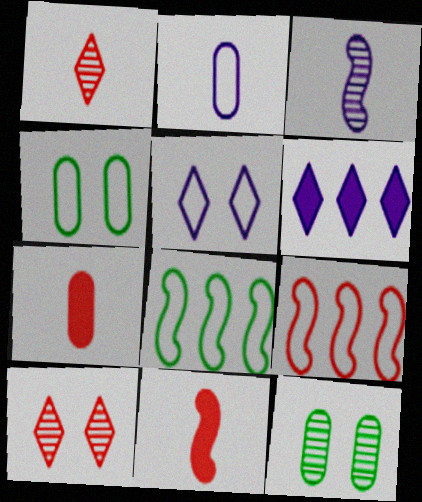[[7, 9, 10]]